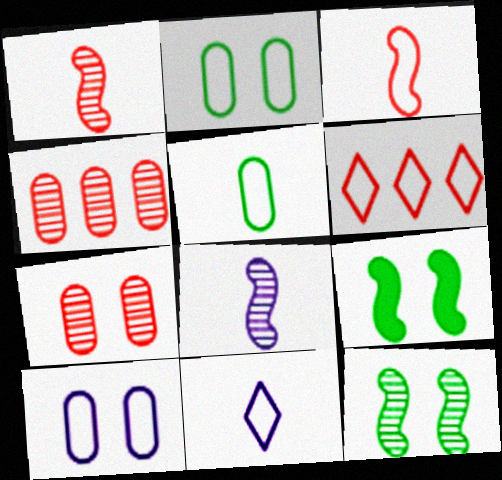[[3, 5, 11], 
[4, 9, 11]]